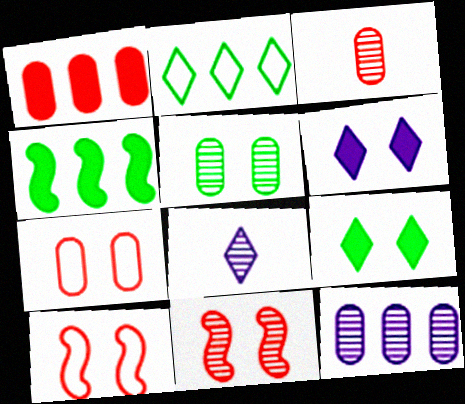[[1, 3, 7], 
[3, 5, 12], 
[4, 7, 8], 
[5, 6, 10]]